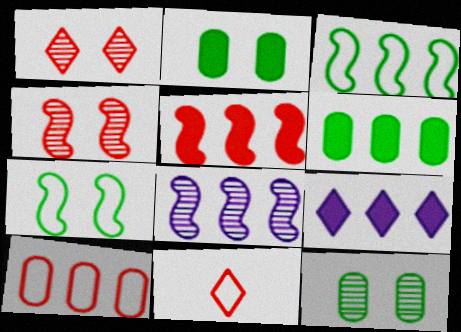[[2, 8, 11], 
[3, 5, 8], 
[5, 6, 9]]